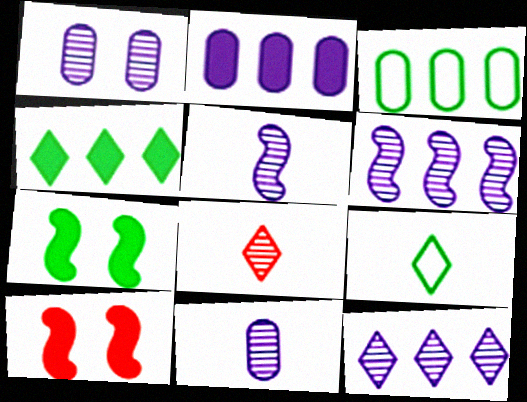[[1, 5, 12]]